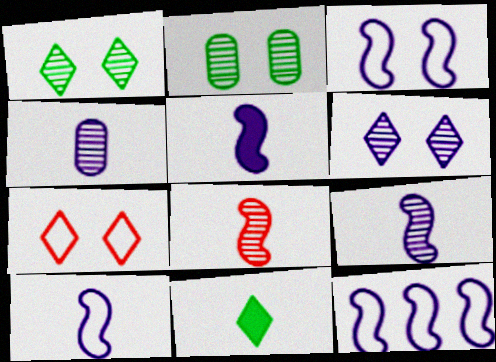[[3, 10, 12], 
[5, 9, 10]]